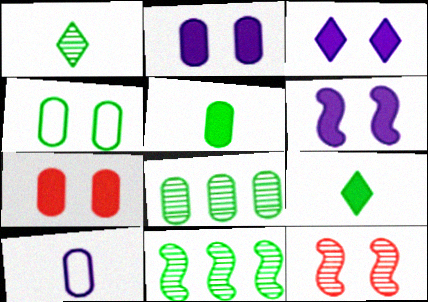[[2, 3, 6], 
[3, 4, 12], 
[4, 5, 8], 
[4, 9, 11], 
[7, 8, 10]]